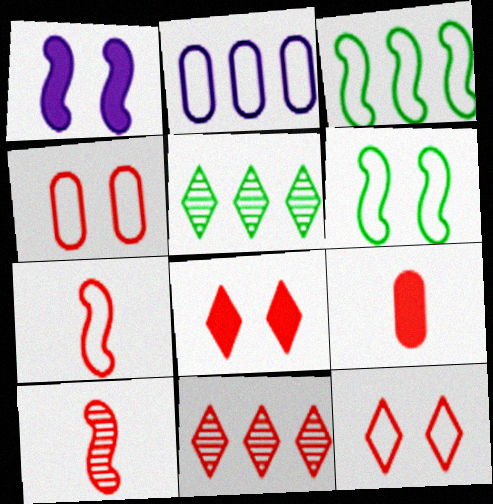[[1, 3, 10]]